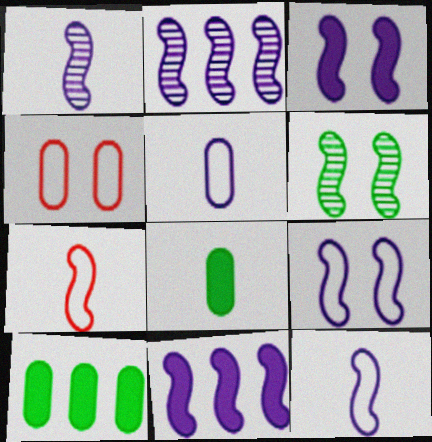[[1, 9, 11], 
[2, 3, 12], 
[6, 7, 11]]